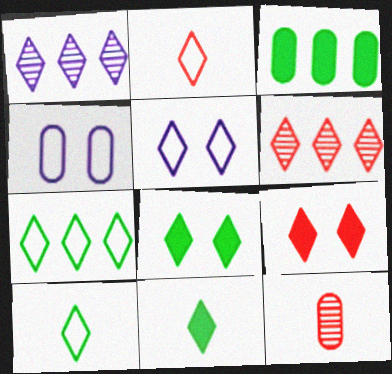[[1, 2, 8], 
[1, 9, 10], 
[2, 5, 7], 
[2, 6, 9], 
[3, 4, 12], 
[5, 6, 11]]